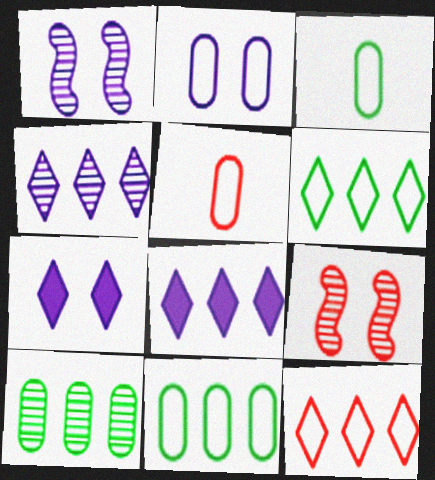[[1, 2, 7], 
[2, 5, 11], 
[3, 8, 9]]